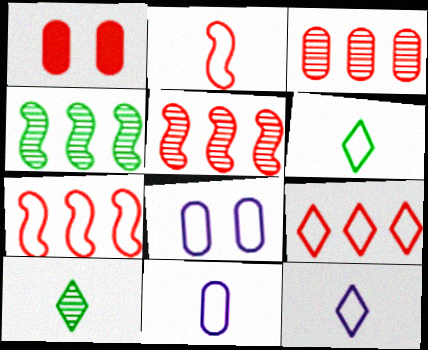[[1, 4, 12], 
[2, 6, 11], 
[6, 7, 8]]